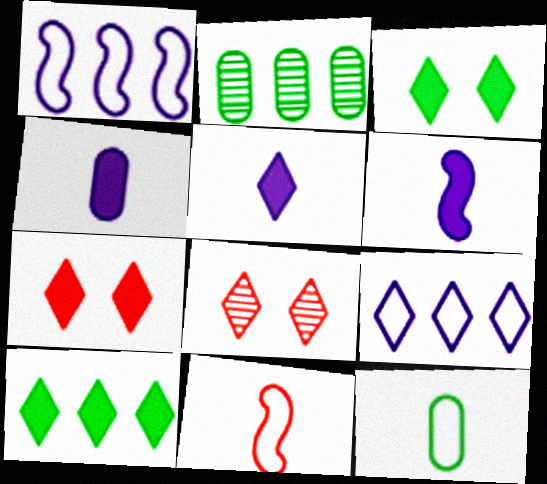[[4, 5, 6], 
[5, 7, 10]]